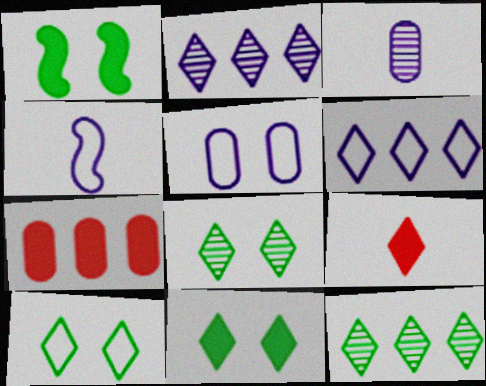[[2, 9, 10], 
[4, 5, 6], 
[4, 7, 8], 
[6, 8, 9], 
[8, 10, 11]]